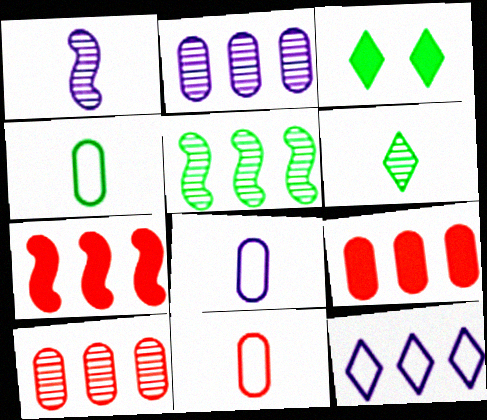[[3, 4, 5], 
[4, 8, 11], 
[5, 9, 12]]